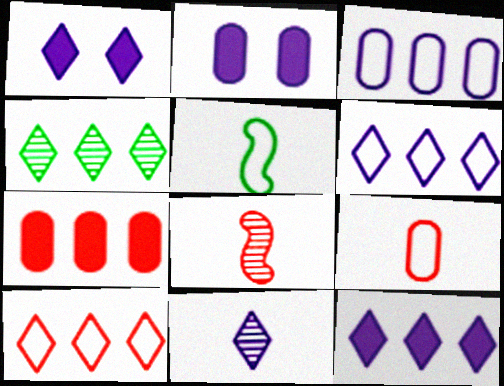[[1, 6, 11], 
[4, 10, 12]]